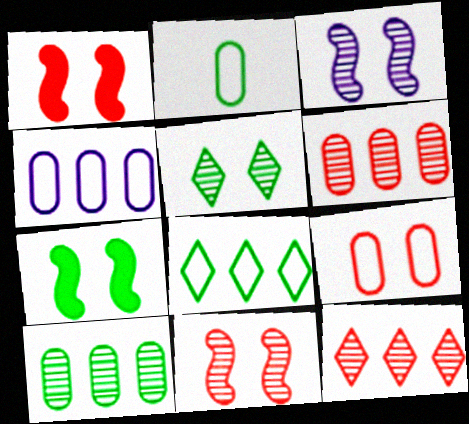[[2, 4, 9]]